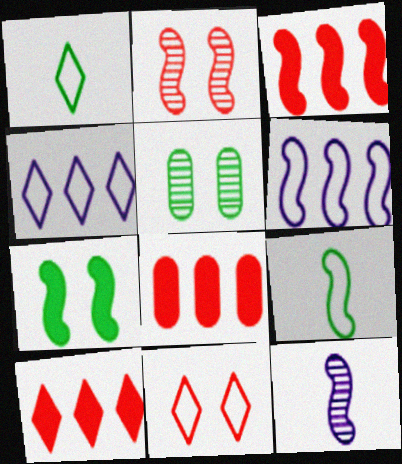[[1, 4, 11], 
[3, 8, 10]]